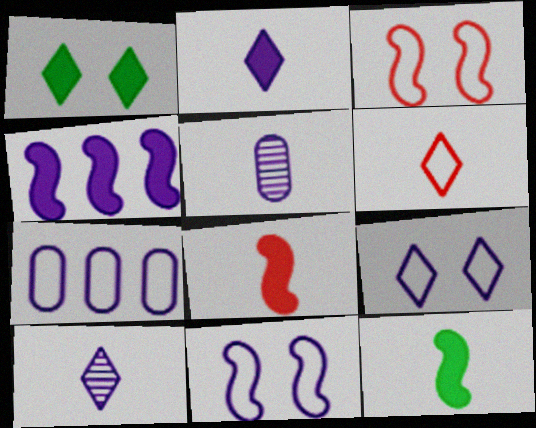[[4, 5, 9], 
[5, 6, 12]]